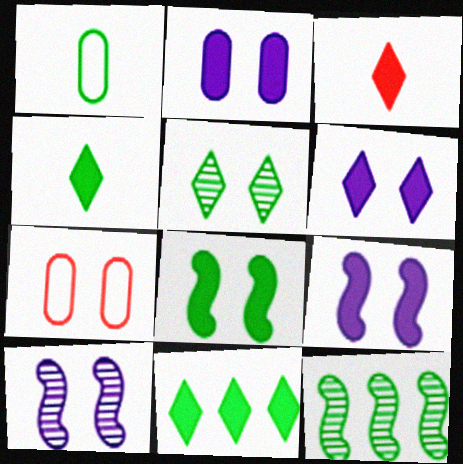[[2, 6, 9], 
[3, 6, 11], 
[5, 7, 9]]